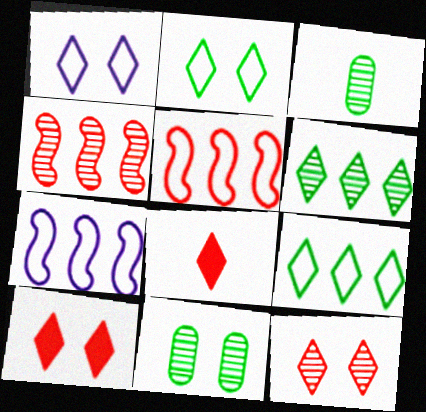[[1, 6, 8], 
[3, 7, 10], 
[7, 8, 11]]